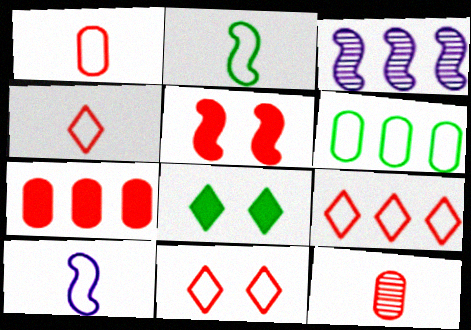[[1, 3, 8], 
[2, 3, 5], 
[4, 9, 11], 
[5, 9, 12], 
[6, 10, 11]]